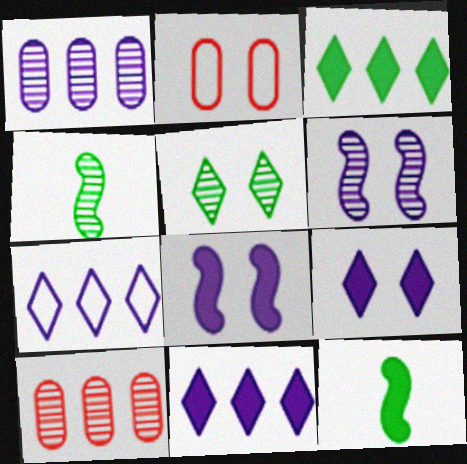[[2, 4, 11], 
[2, 5, 8]]